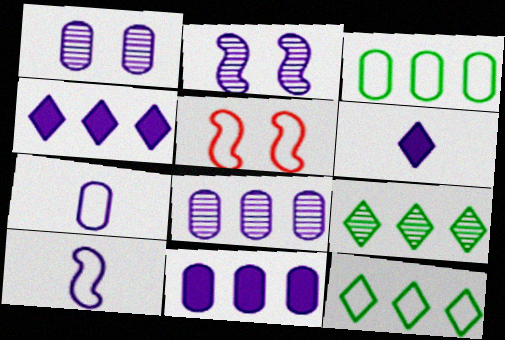[[1, 4, 10], 
[1, 7, 11], 
[2, 4, 7], 
[5, 7, 12]]